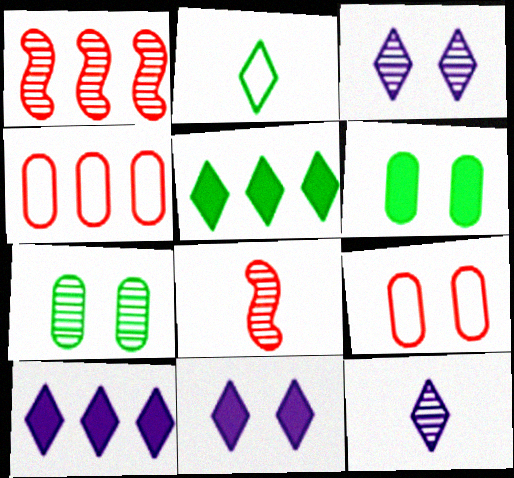[[1, 7, 12]]